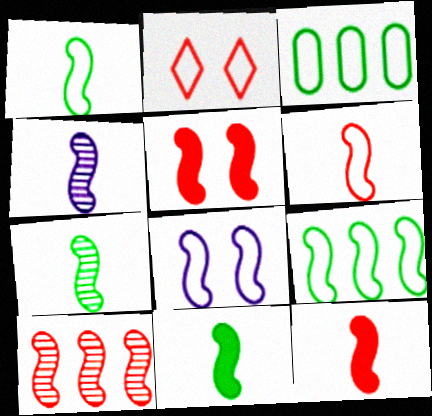[[1, 4, 12], 
[1, 7, 11], 
[4, 5, 9], 
[4, 6, 11], 
[5, 6, 10], 
[6, 8, 9], 
[8, 10, 11]]